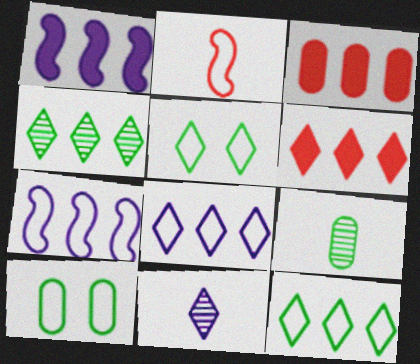[[2, 8, 10], 
[3, 4, 7], 
[4, 6, 8], 
[5, 6, 11]]